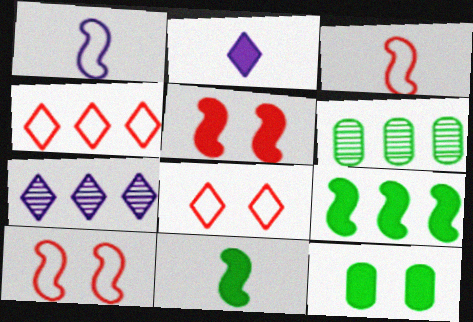[[2, 6, 10], 
[3, 7, 12]]